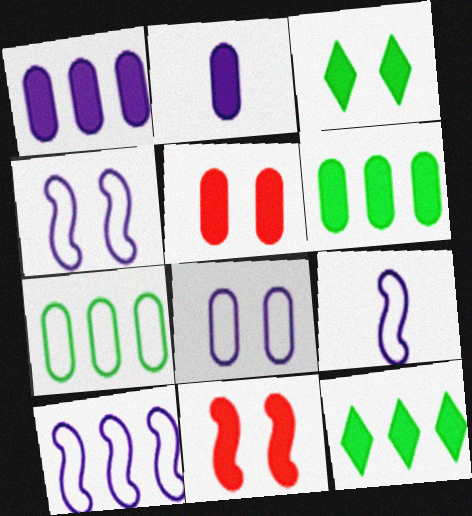[[2, 5, 6], 
[2, 11, 12], 
[4, 9, 10]]